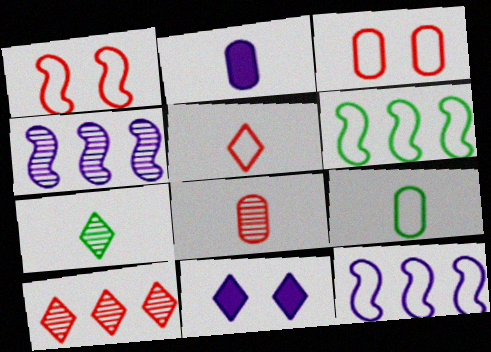[[2, 8, 9], 
[6, 8, 11]]